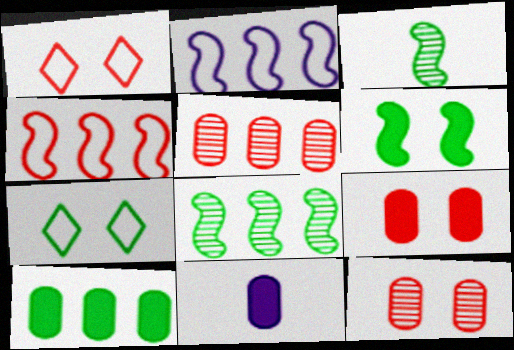[[1, 8, 11], 
[3, 7, 10], 
[9, 10, 11]]